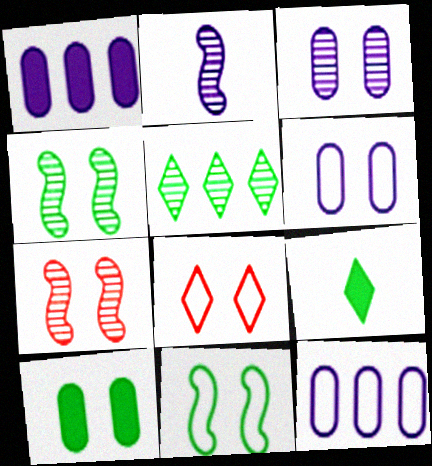[[6, 8, 11], 
[7, 9, 12]]